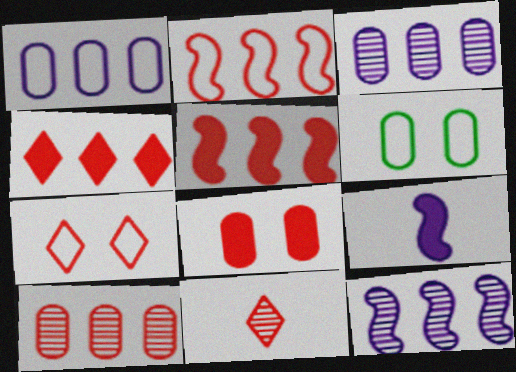[[2, 4, 10], 
[2, 8, 11], 
[4, 7, 11]]